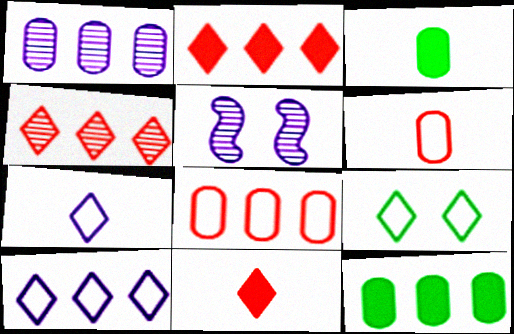[[1, 8, 12]]